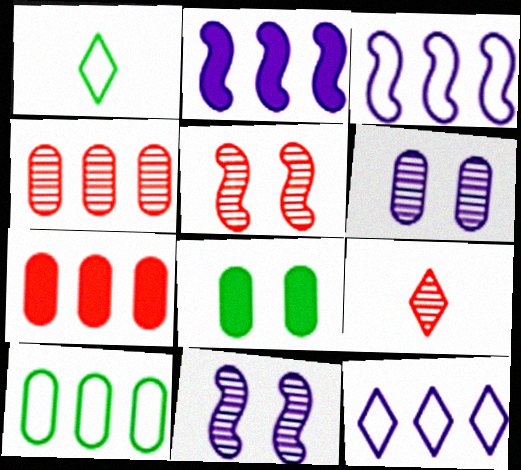[[1, 7, 11], 
[3, 8, 9], 
[4, 5, 9]]